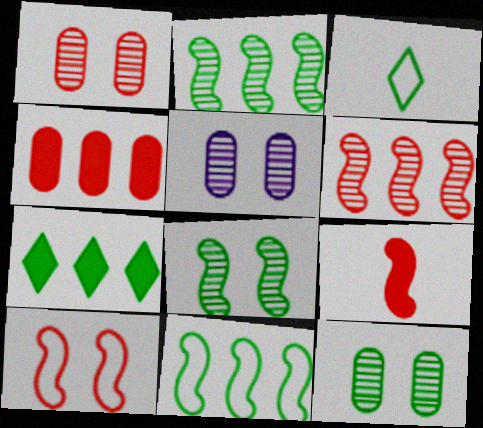[[1, 5, 12], 
[6, 9, 10]]